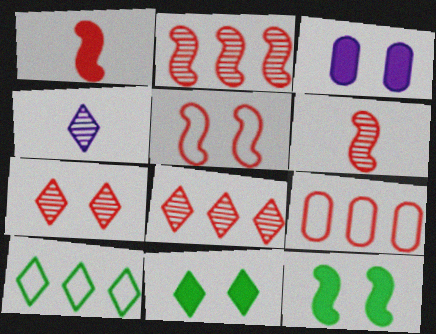[[1, 2, 5], 
[1, 7, 9], 
[3, 6, 10], 
[4, 9, 12]]